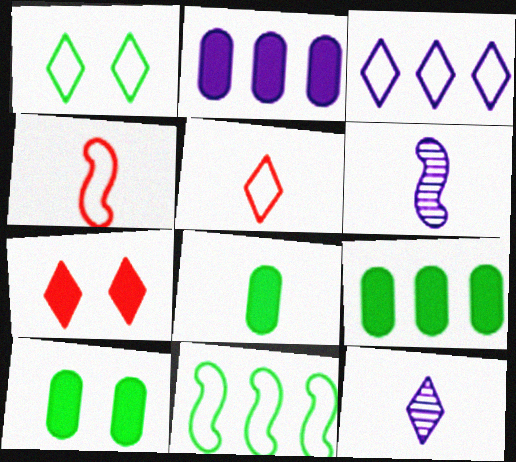[[1, 3, 5], 
[4, 8, 12], 
[5, 6, 8], 
[8, 9, 10]]